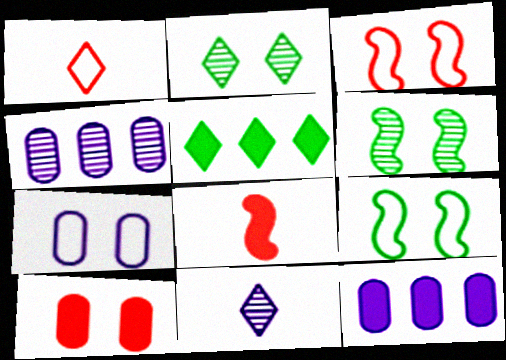[[1, 6, 12]]